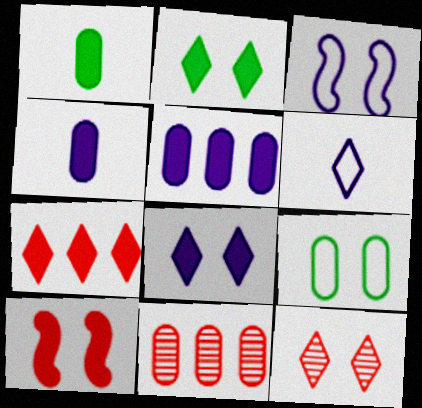[[4, 9, 11]]